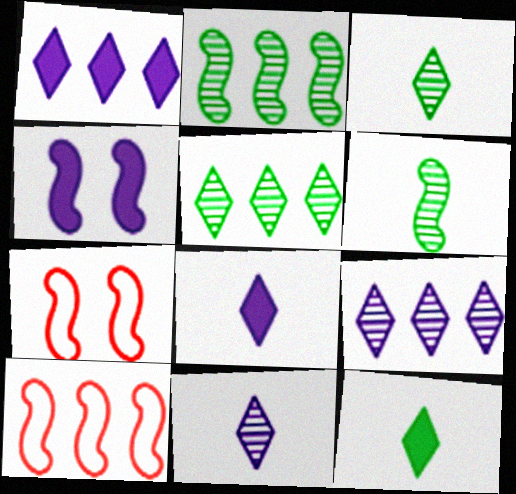[[4, 6, 10]]